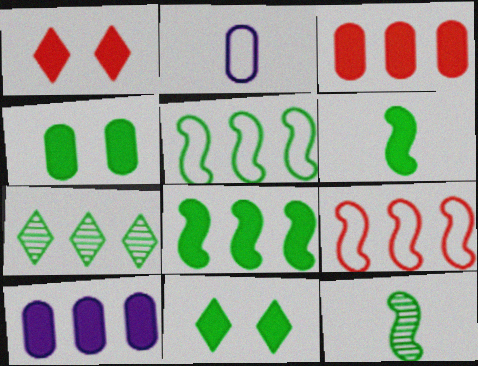[[1, 6, 10], 
[7, 9, 10]]